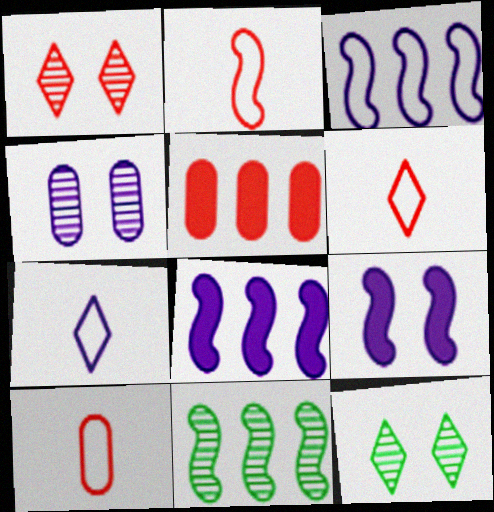[[1, 2, 5], 
[2, 6, 10], 
[2, 9, 11], 
[4, 7, 8], 
[8, 10, 12]]